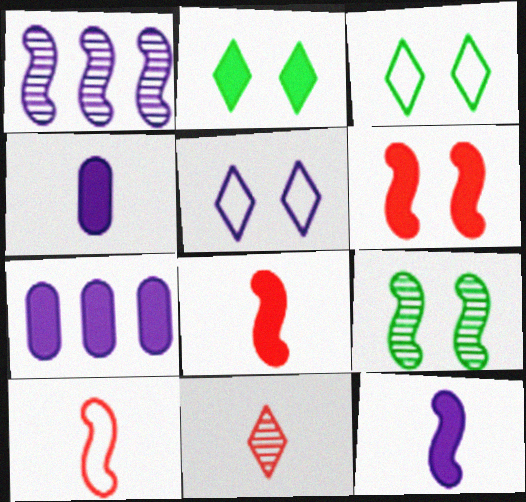[[1, 4, 5], 
[2, 7, 8]]